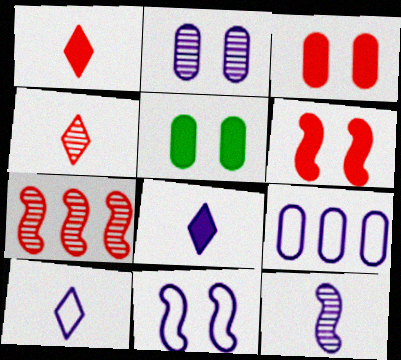[[5, 7, 10], 
[9, 10, 11]]